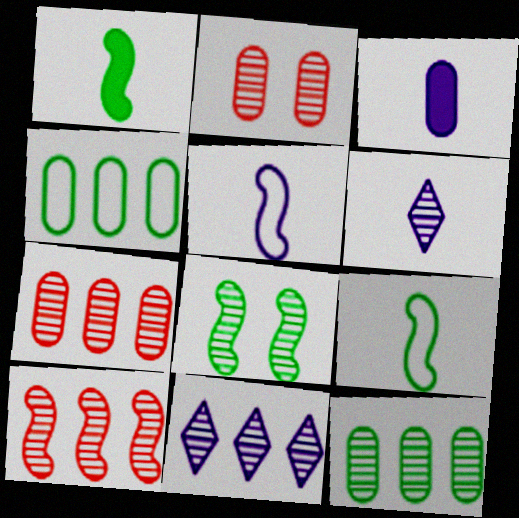[[2, 3, 4], 
[3, 5, 6], 
[6, 7, 8], 
[10, 11, 12]]